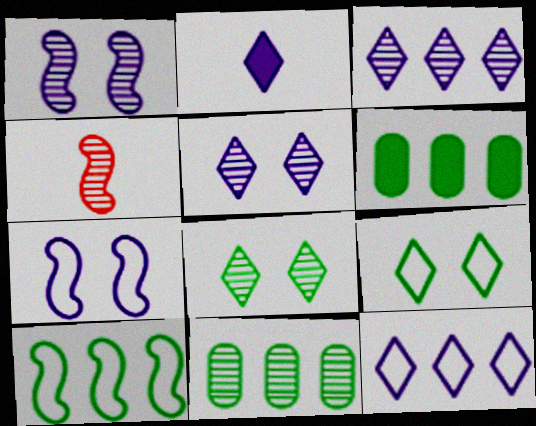[[2, 5, 12], 
[4, 5, 11]]